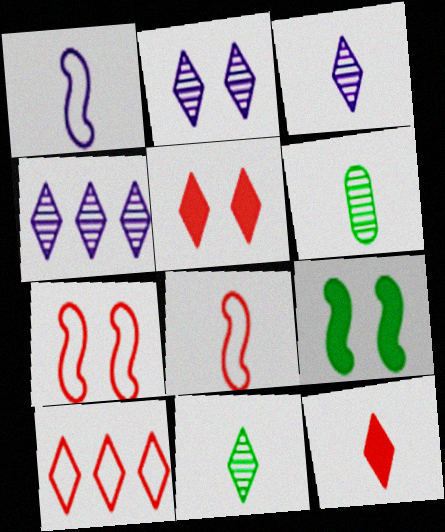[[1, 6, 12], 
[2, 3, 4]]